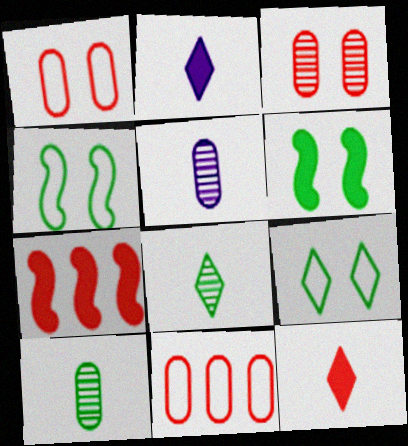[[5, 7, 9]]